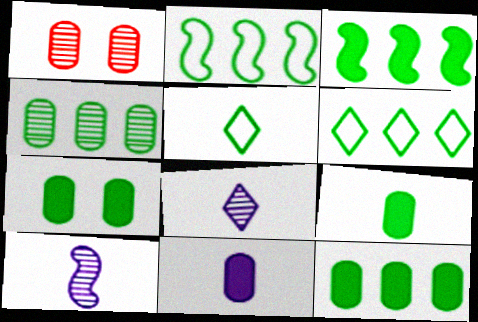[[3, 4, 6], 
[7, 9, 12]]